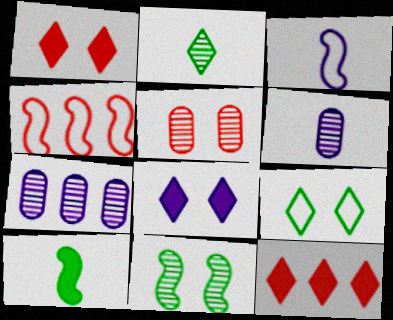[[3, 7, 8]]